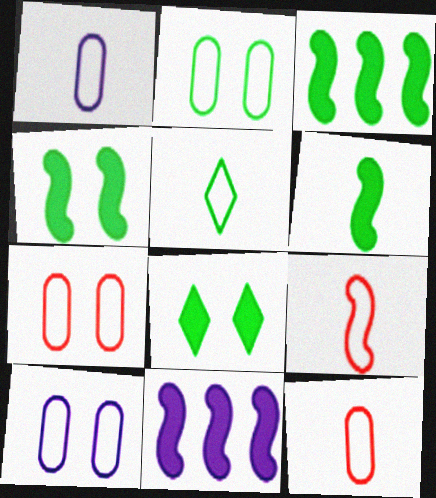[[1, 5, 9], 
[2, 7, 10], 
[3, 4, 6]]